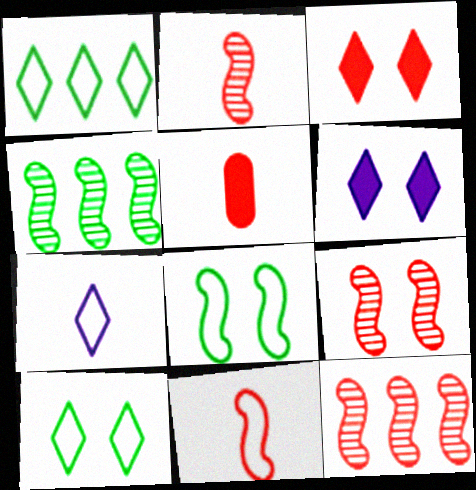[[2, 9, 12]]